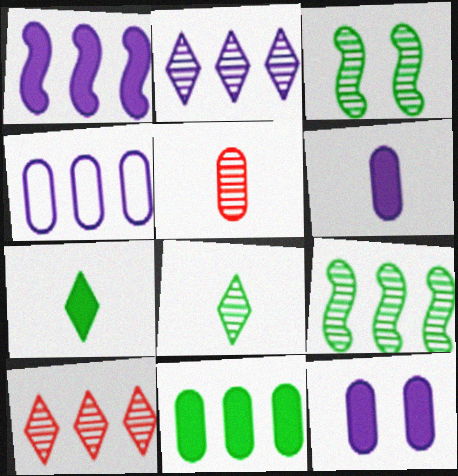[[1, 2, 4], 
[2, 3, 5]]